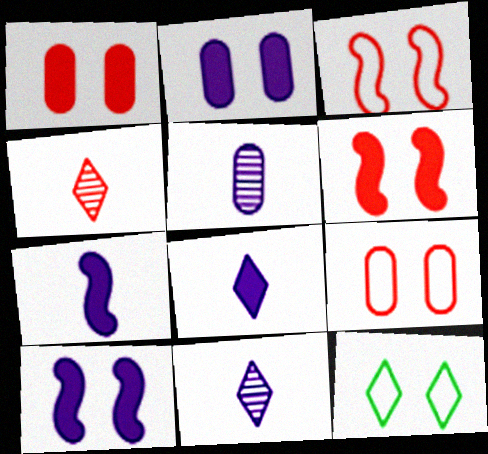[]